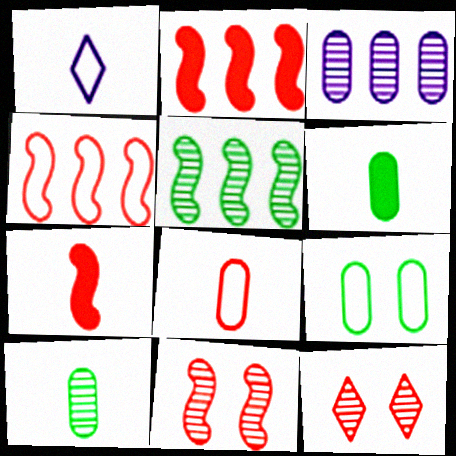[[1, 4, 9], 
[1, 7, 10], 
[2, 8, 12], 
[4, 7, 11]]